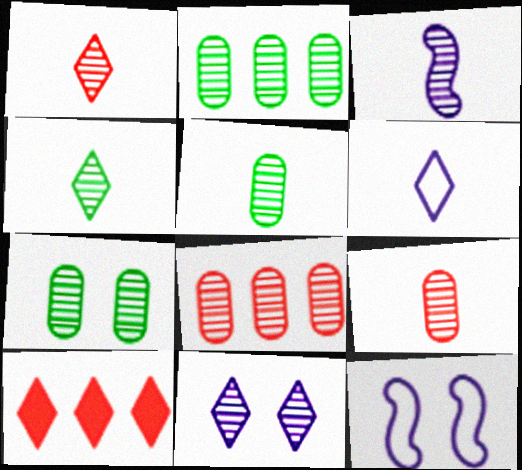[[1, 3, 5], 
[2, 5, 7], 
[3, 4, 9], 
[5, 10, 12]]